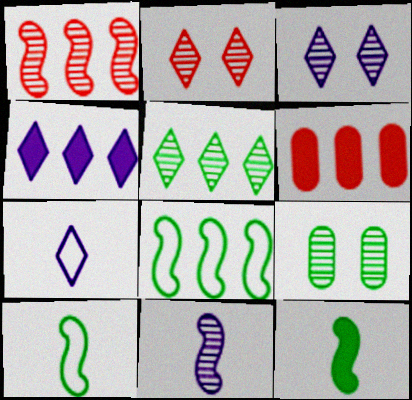[[3, 4, 7], 
[3, 6, 10]]